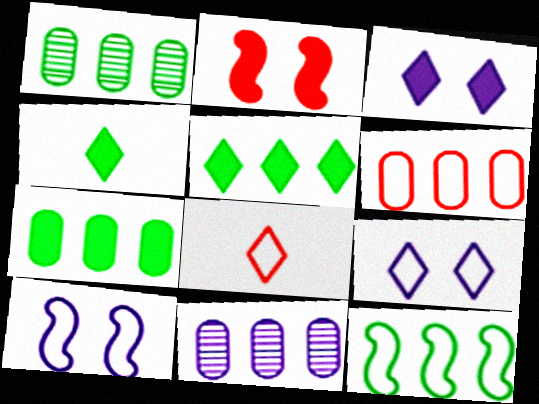[[1, 5, 12], 
[6, 7, 11]]